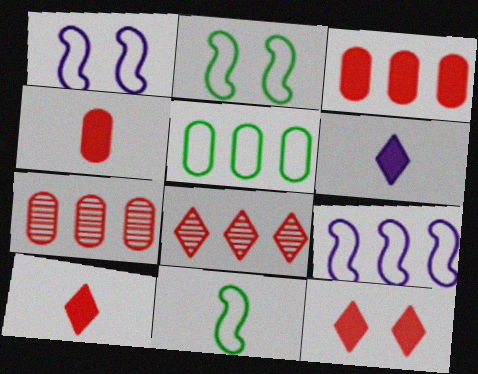[[2, 6, 7]]